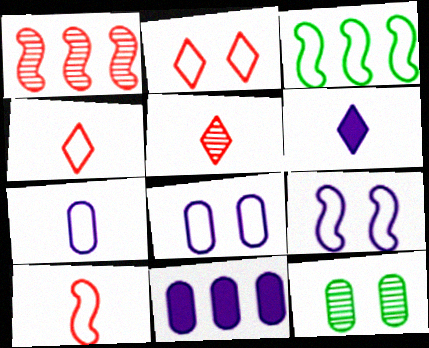[[2, 3, 7], 
[3, 4, 8], 
[3, 9, 10]]